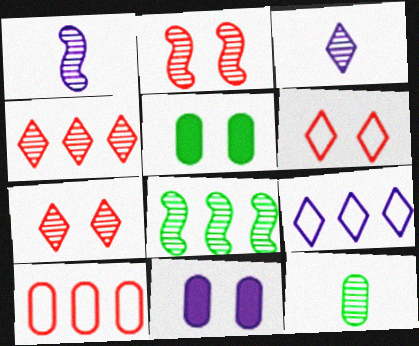[[1, 2, 8], 
[1, 9, 11], 
[10, 11, 12]]